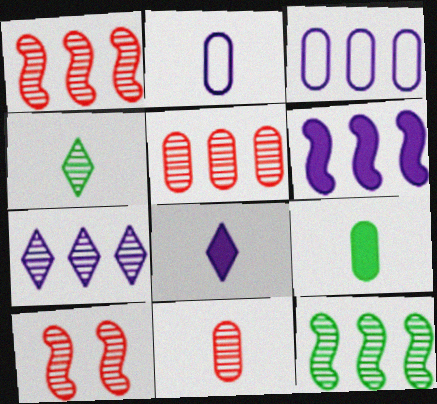[[2, 9, 11], 
[3, 6, 7], 
[5, 7, 12]]